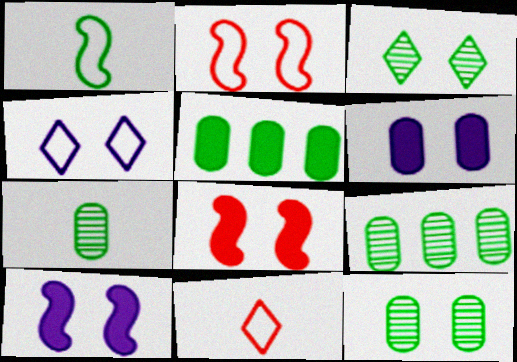[[1, 3, 5], 
[2, 3, 6], 
[4, 8, 12], 
[7, 9, 12], 
[9, 10, 11]]